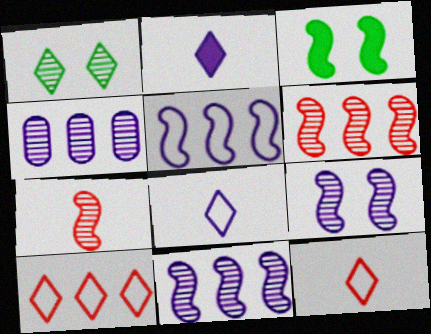[[1, 2, 10], 
[1, 4, 7], 
[3, 4, 12], 
[3, 5, 7]]